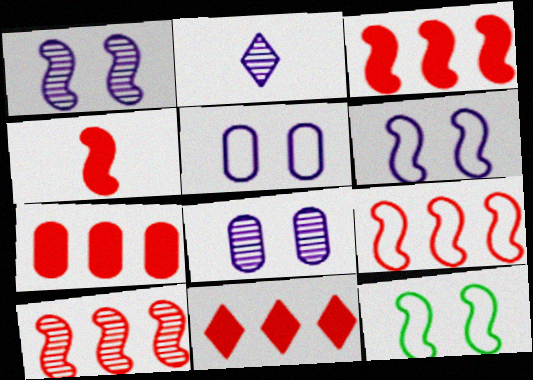[[2, 7, 12], 
[3, 7, 11], 
[3, 9, 10]]